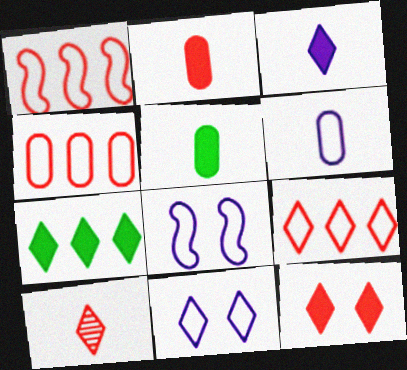[[1, 4, 9], 
[3, 7, 12], 
[7, 10, 11], 
[9, 10, 12]]